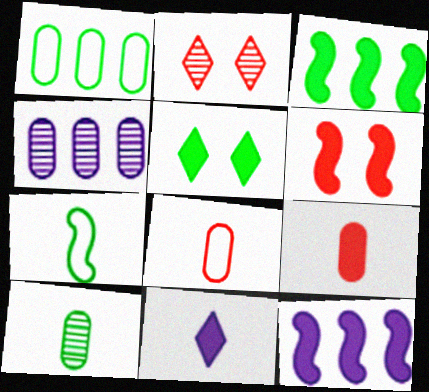[[5, 9, 12]]